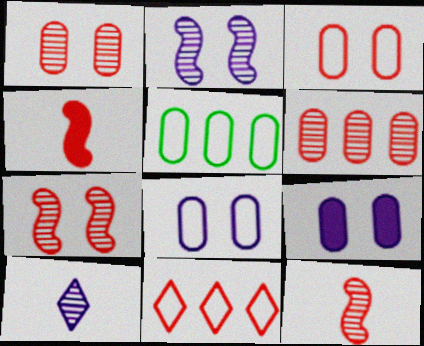[[1, 4, 11]]